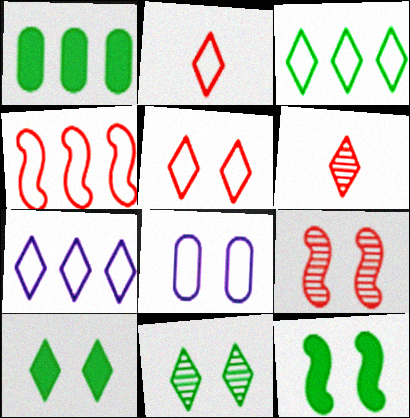[[6, 7, 10], 
[8, 9, 10]]